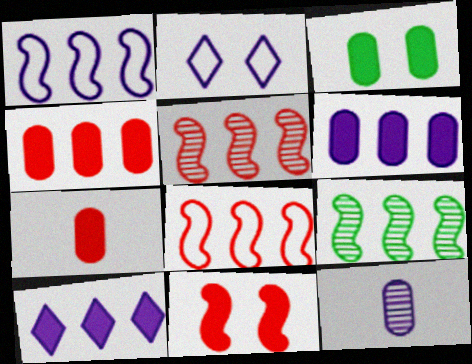[[2, 7, 9], 
[3, 6, 7]]